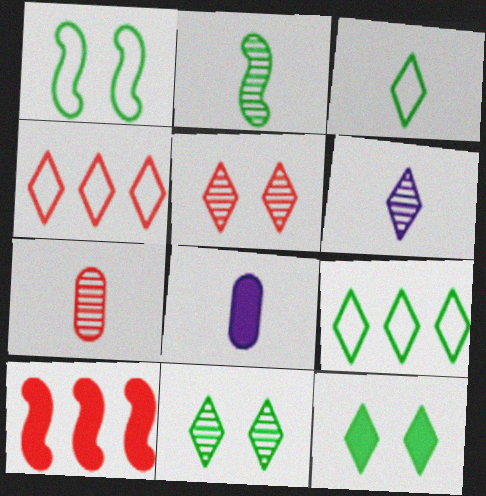[[2, 6, 7], 
[4, 6, 12], 
[8, 10, 12]]